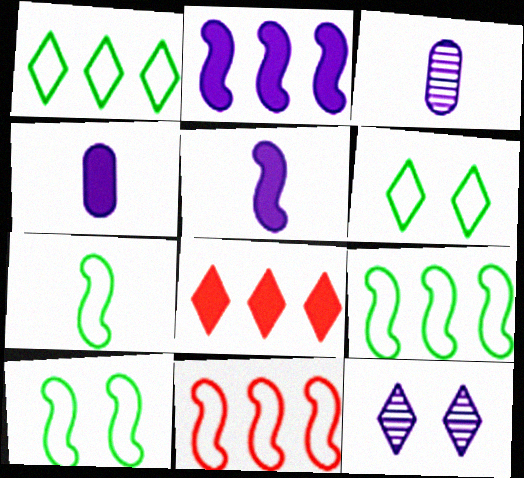[[3, 8, 10], 
[7, 9, 10]]